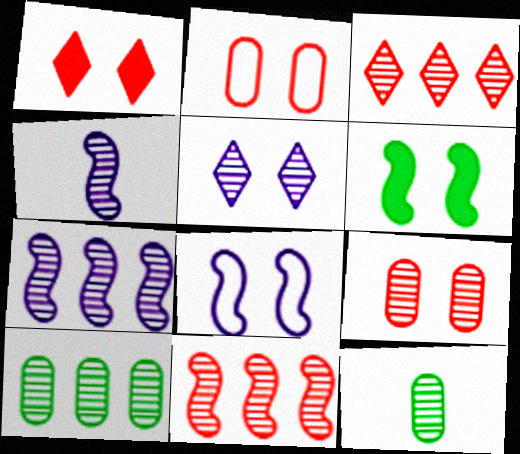[[2, 5, 6], 
[3, 7, 10], 
[5, 11, 12]]